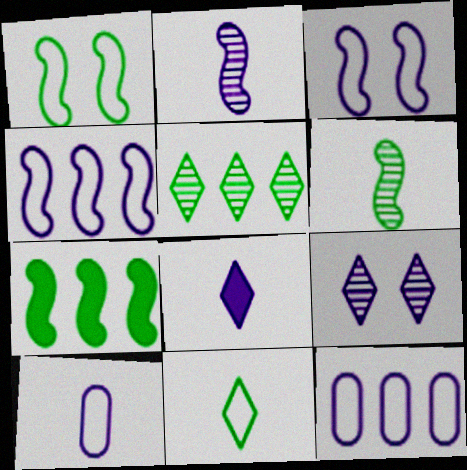[[1, 6, 7], 
[2, 8, 10]]